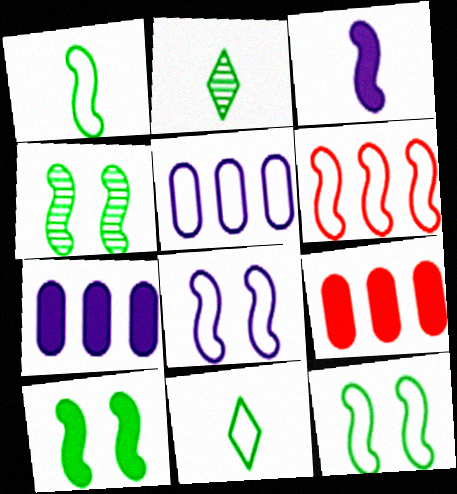[[1, 6, 8], 
[2, 8, 9], 
[3, 4, 6], 
[4, 10, 12]]